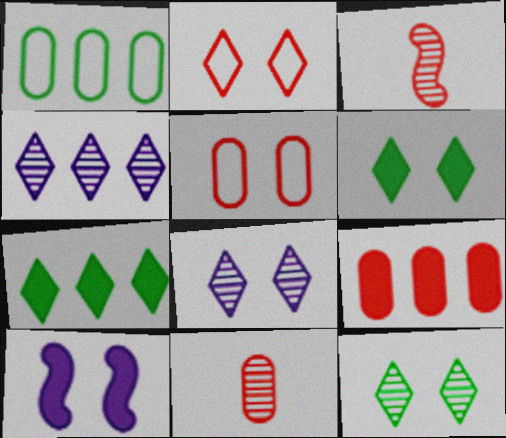[[2, 3, 9], 
[2, 6, 8], 
[5, 9, 11], 
[5, 10, 12]]